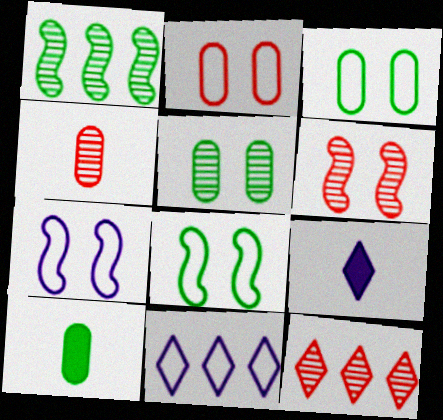[[1, 2, 9], 
[4, 6, 12], 
[6, 10, 11], 
[7, 10, 12]]